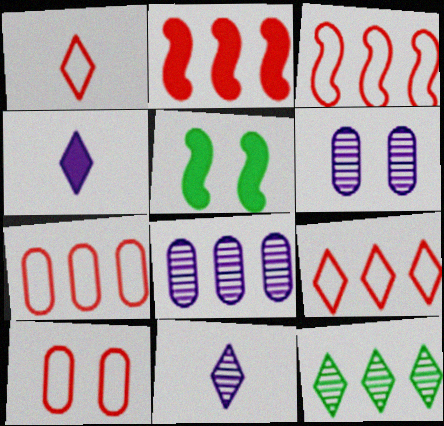[[1, 3, 10], 
[1, 5, 8], 
[3, 7, 9], 
[5, 7, 11]]